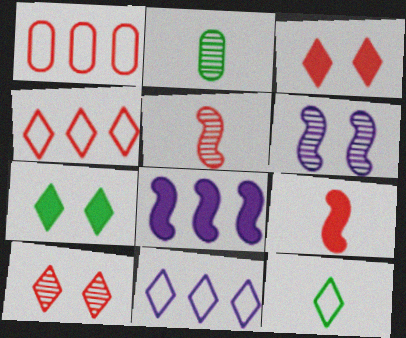[[1, 3, 5], 
[1, 9, 10]]